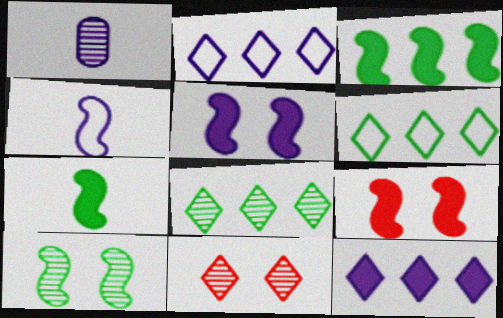[[1, 2, 5], 
[1, 6, 9]]